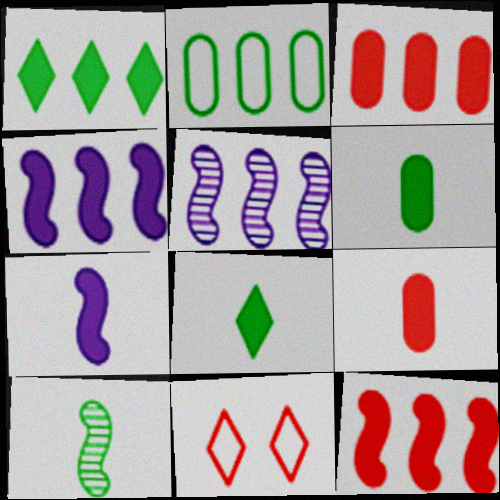[[1, 3, 4], 
[5, 6, 11], 
[7, 8, 9]]